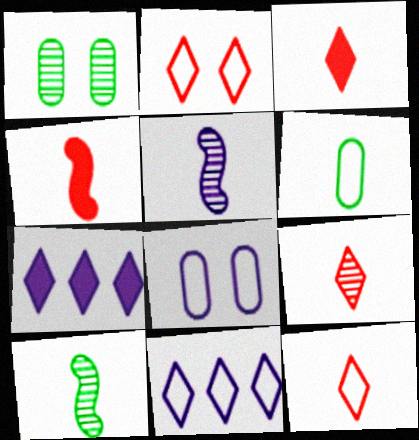[[1, 4, 11], 
[3, 5, 6], 
[3, 9, 12], 
[5, 7, 8]]